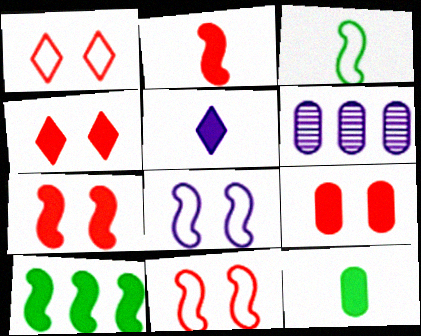[[2, 5, 12], 
[3, 4, 6], 
[4, 7, 9], 
[5, 6, 8], 
[5, 9, 10]]